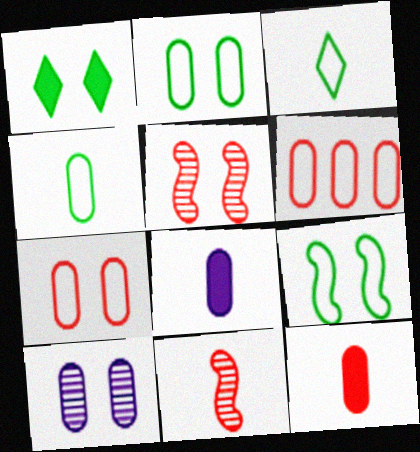[[3, 8, 11]]